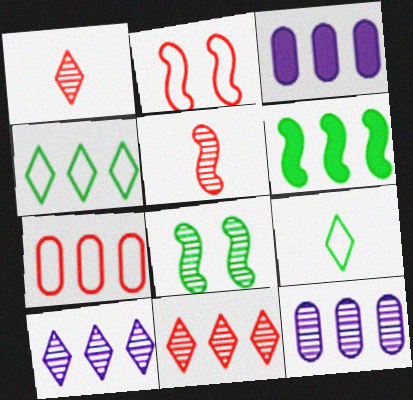[[1, 8, 12], 
[6, 7, 10]]